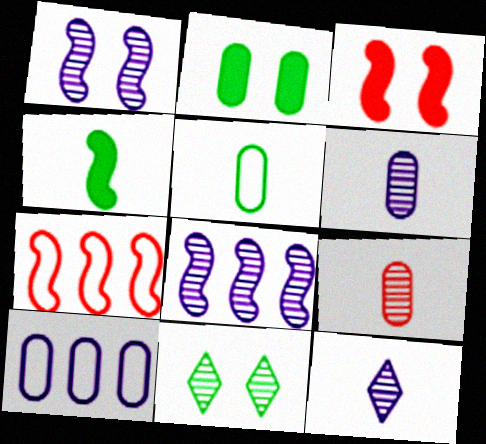[[1, 4, 7], 
[2, 7, 12], 
[2, 9, 10], 
[8, 9, 11]]